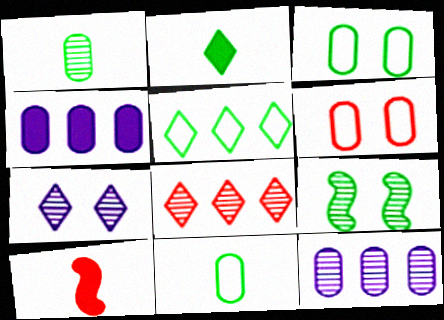[[1, 4, 6], 
[6, 8, 10]]